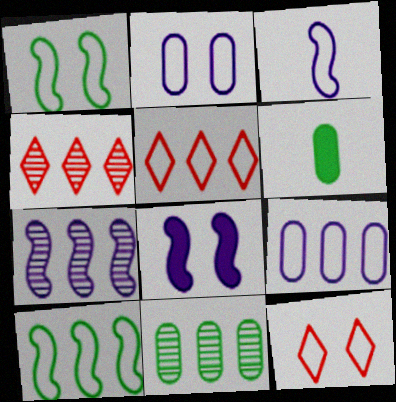[[1, 2, 12], 
[3, 7, 8], 
[4, 7, 11], 
[5, 9, 10], 
[6, 7, 12]]